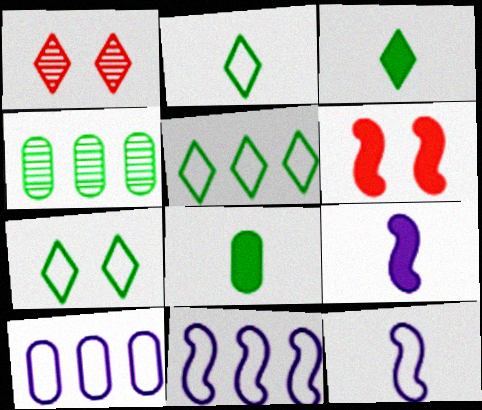[[1, 8, 11], 
[2, 5, 7]]